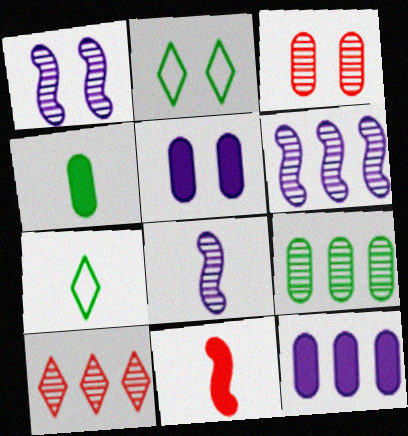[[1, 6, 8], 
[6, 9, 10]]